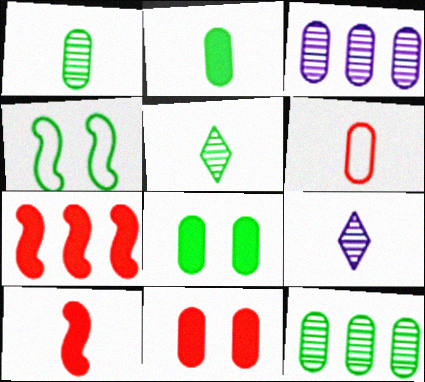[[3, 6, 8]]